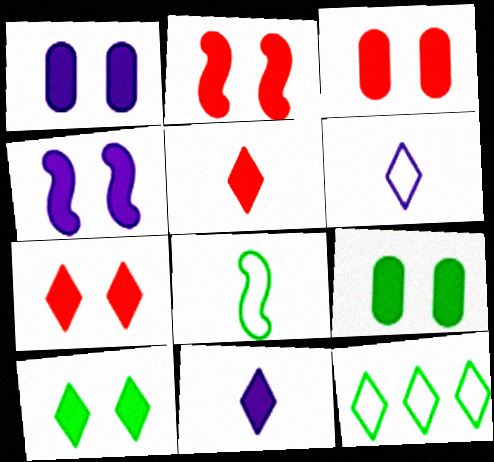[[1, 2, 10], 
[1, 3, 9], 
[2, 3, 7], 
[3, 4, 10], 
[4, 7, 9]]